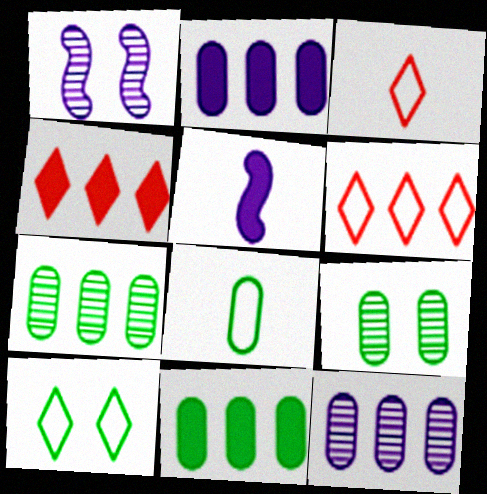[[1, 3, 11], 
[1, 4, 8], 
[5, 6, 9], 
[8, 9, 11]]